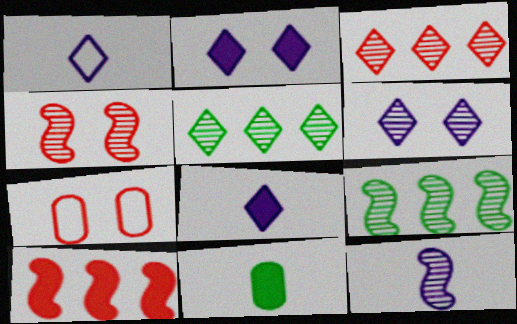[[2, 10, 11], 
[4, 9, 12], 
[7, 8, 9]]